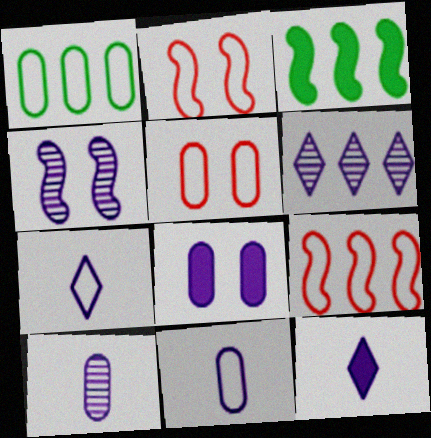[[1, 2, 7], 
[1, 5, 11], 
[4, 6, 10]]